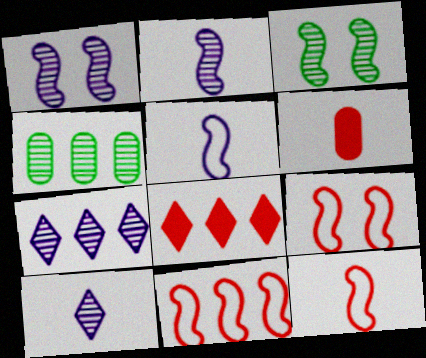[[9, 11, 12]]